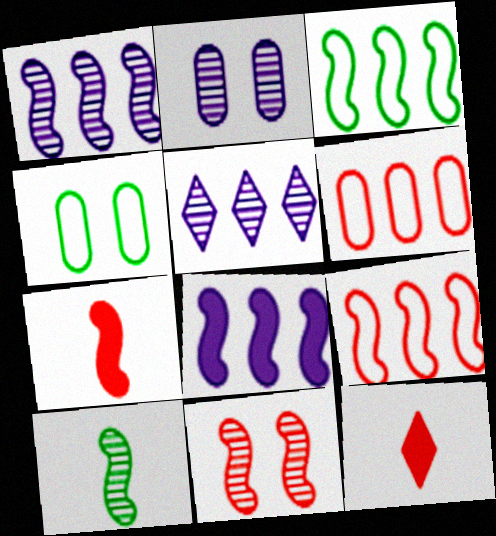[[1, 4, 12], 
[1, 10, 11], 
[2, 3, 12], 
[4, 5, 7], 
[6, 11, 12], 
[7, 9, 11]]